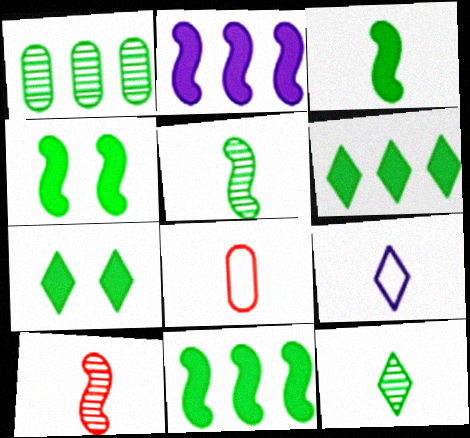[[3, 4, 11]]